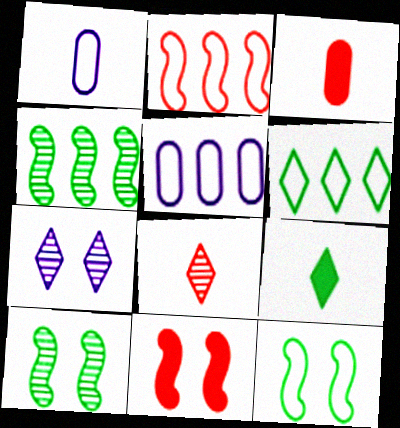[[2, 5, 6]]